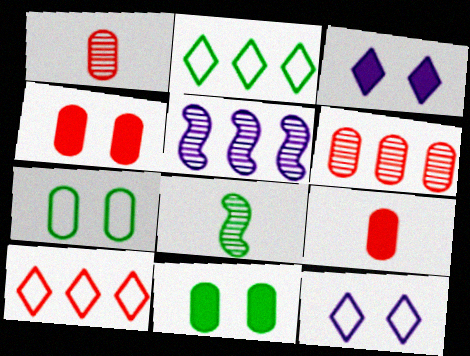[[2, 8, 11]]